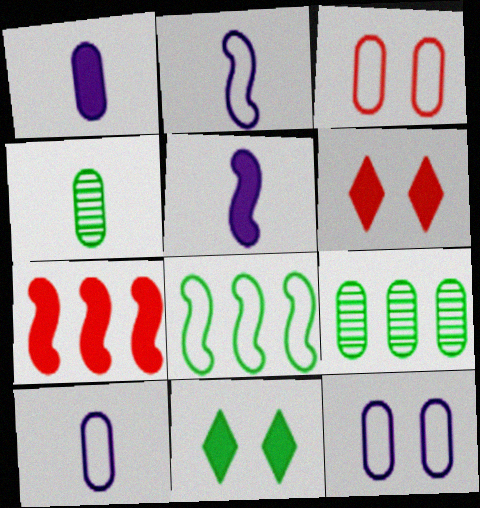[[1, 3, 9], 
[1, 7, 11], 
[2, 6, 9], 
[4, 8, 11]]